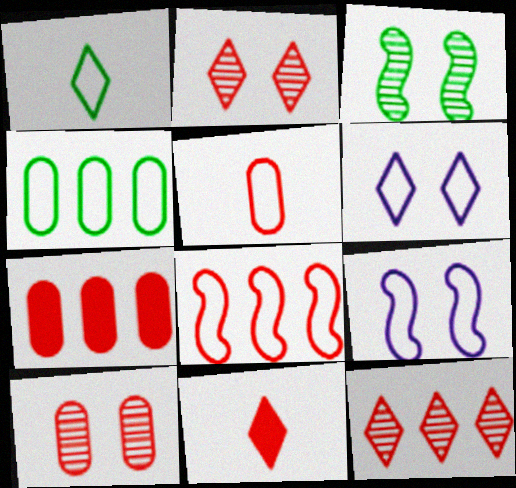[[5, 7, 10], 
[7, 8, 12], 
[8, 10, 11]]